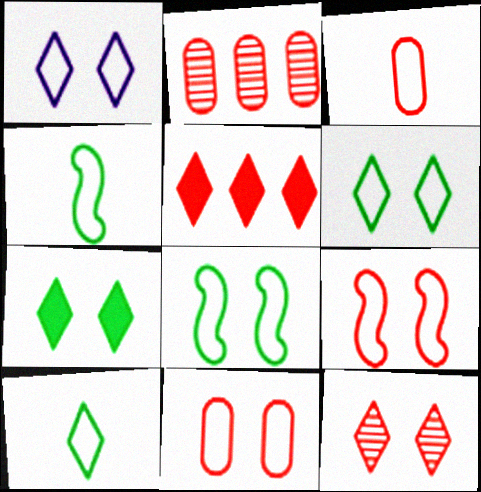[[1, 7, 12], 
[1, 8, 11]]